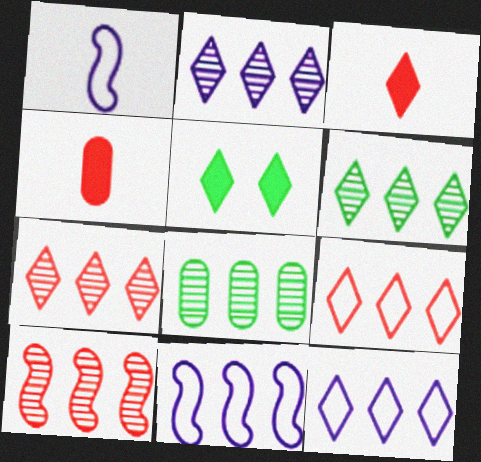[[2, 6, 7], 
[2, 8, 10]]